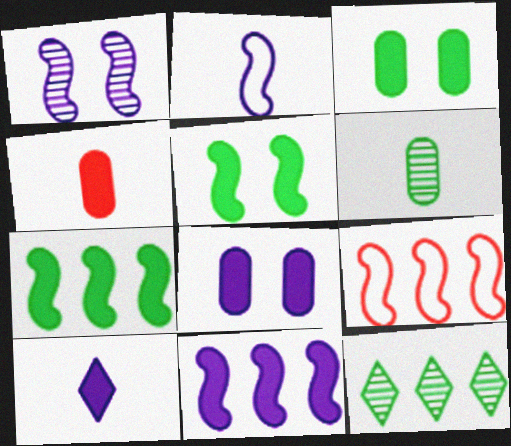[[1, 2, 11], 
[8, 10, 11]]